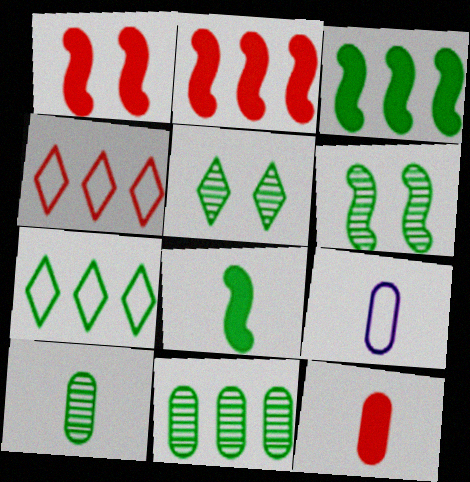[[2, 5, 9], 
[3, 7, 11], 
[9, 10, 12]]